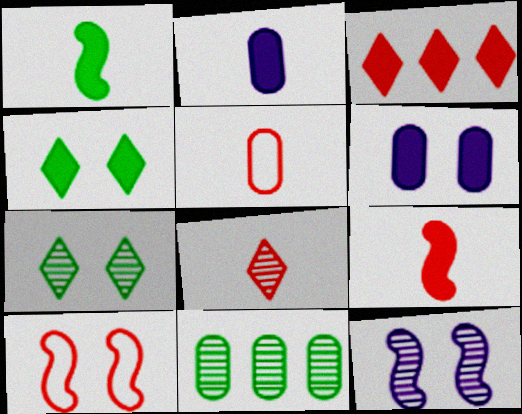[[1, 3, 6], 
[5, 6, 11], 
[5, 8, 9], 
[6, 7, 10], 
[8, 11, 12]]